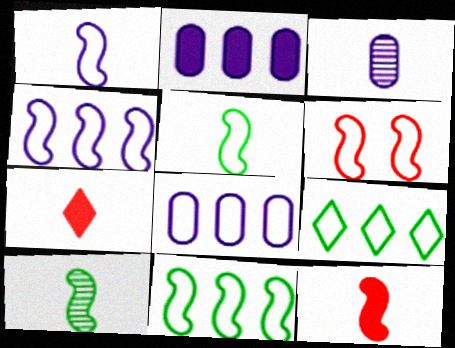[[1, 6, 11], 
[1, 10, 12], 
[3, 5, 7], 
[4, 5, 6]]